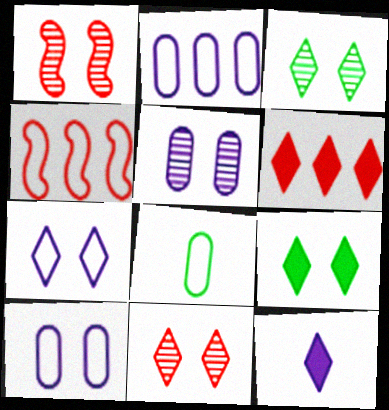[[1, 3, 5], 
[1, 9, 10], 
[4, 7, 8], 
[6, 9, 12], 
[7, 9, 11]]